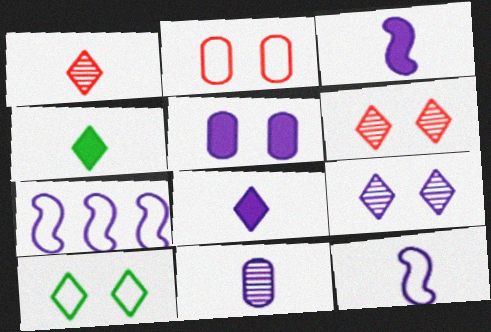[[8, 11, 12]]